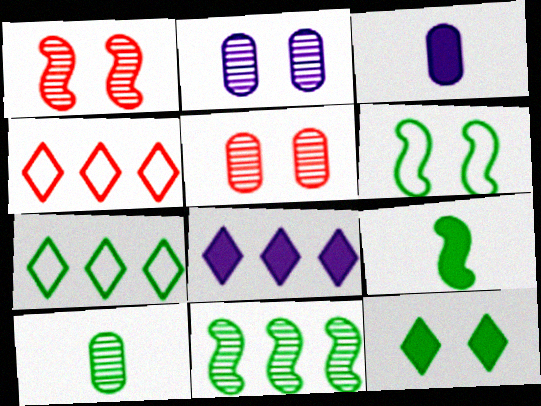[[1, 3, 7], 
[2, 4, 9], 
[6, 9, 11]]